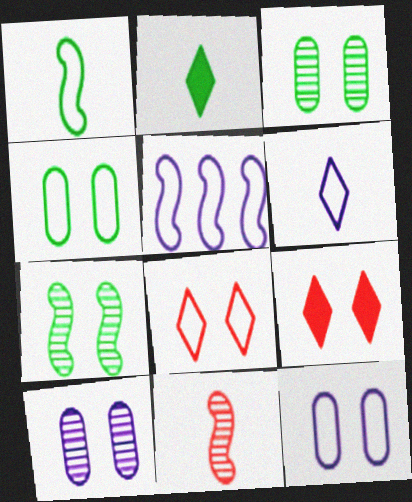[[5, 6, 12], 
[7, 9, 12]]